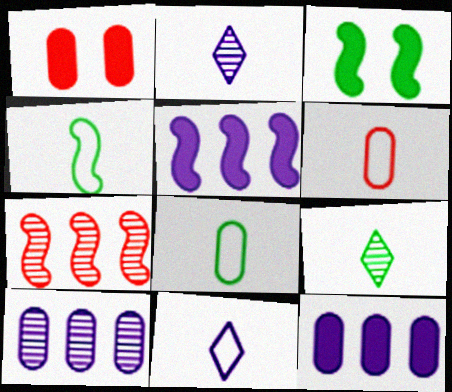[[1, 8, 10], 
[4, 6, 11]]